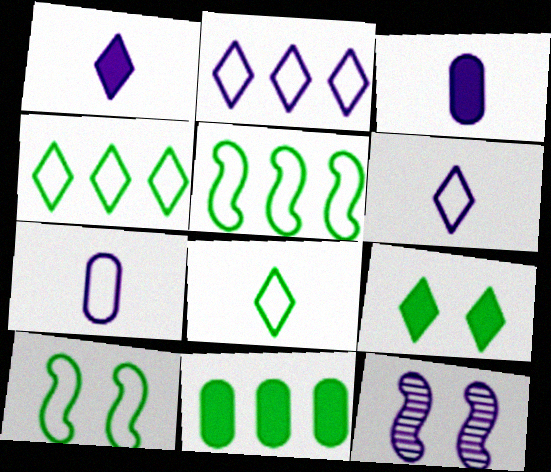[[2, 3, 12]]